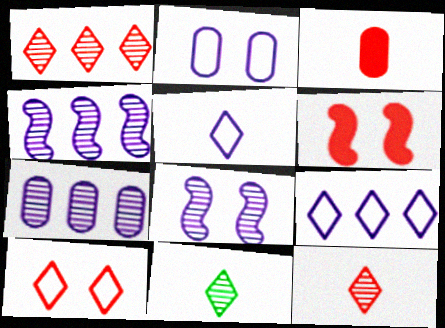[]